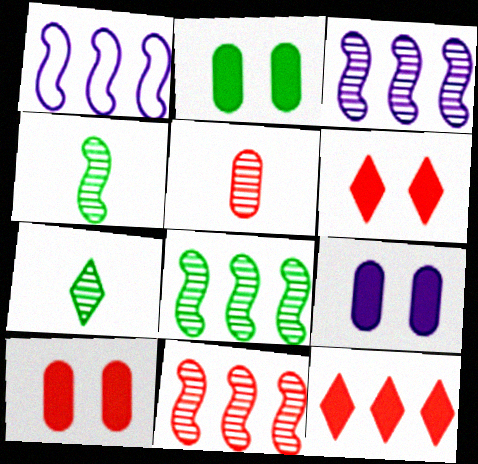[[1, 7, 10], 
[2, 9, 10], 
[3, 8, 11]]